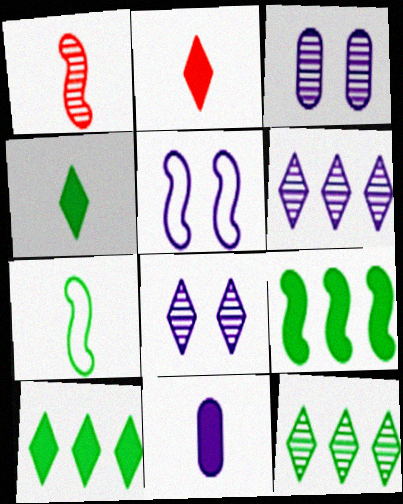[[1, 3, 12], 
[1, 5, 9], 
[5, 6, 11]]